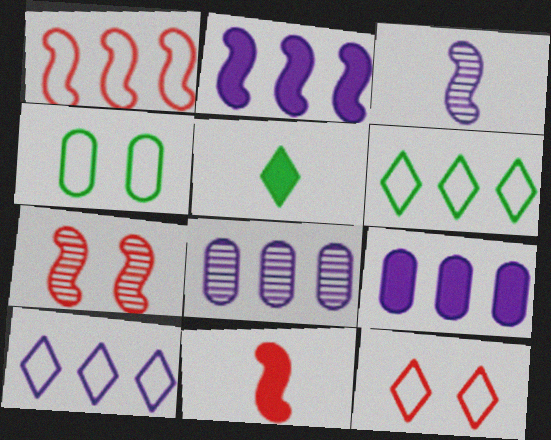[[1, 7, 11], 
[2, 8, 10]]